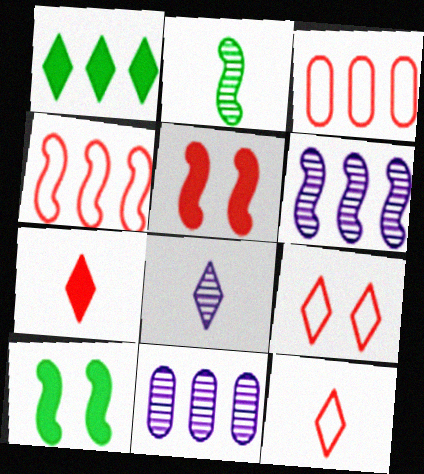[[1, 3, 6], 
[1, 4, 11], 
[1, 8, 9], 
[3, 8, 10], 
[10, 11, 12]]